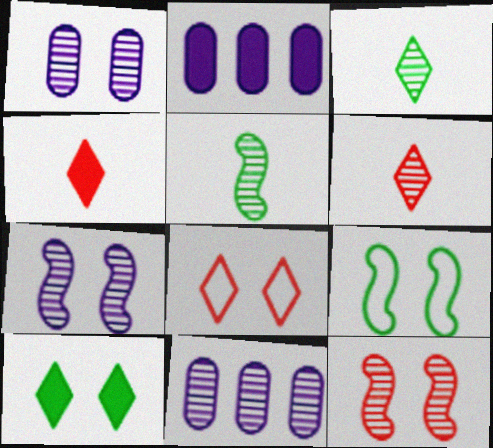[[2, 5, 8], 
[2, 6, 9], 
[3, 11, 12], 
[4, 9, 11]]